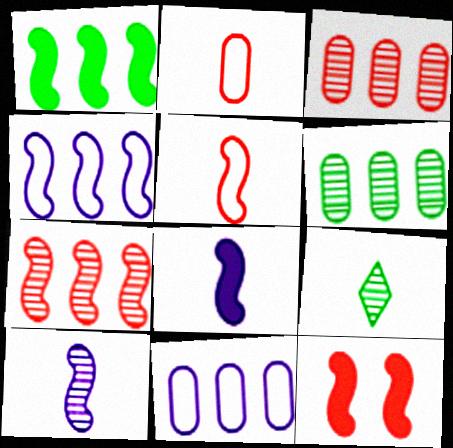[[1, 4, 7], 
[1, 8, 12], 
[2, 8, 9], 
[5, 7, 12], 
[9, 11, 12]]